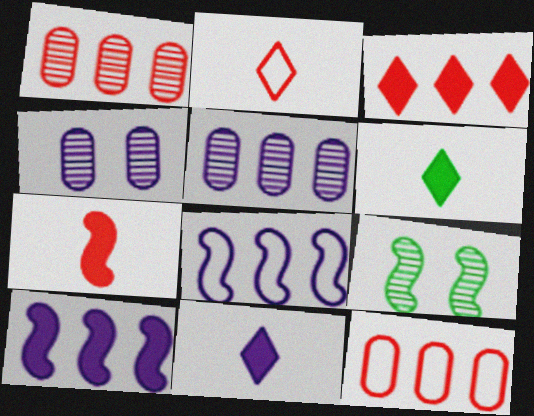[[4, 8, 11], 
[7, 8, 9], 
[9, 11, 12]]